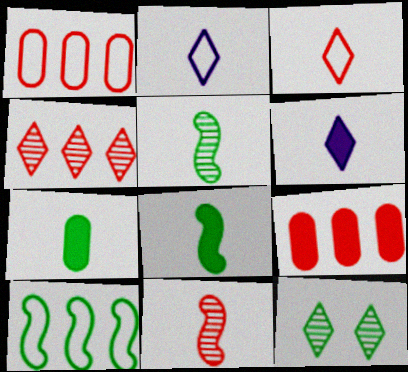[[2, 7, 11], 
[7, 10, 12]]